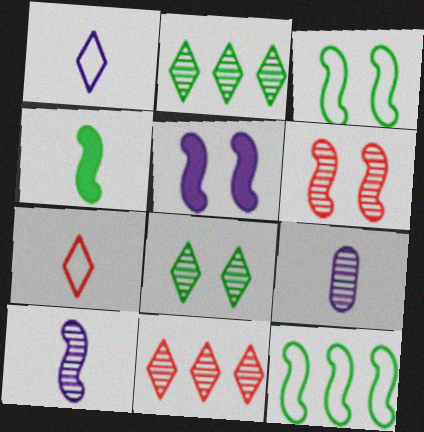[[2, 6, 9], 
[3, 5, 6], 
[4, 7, 9]]